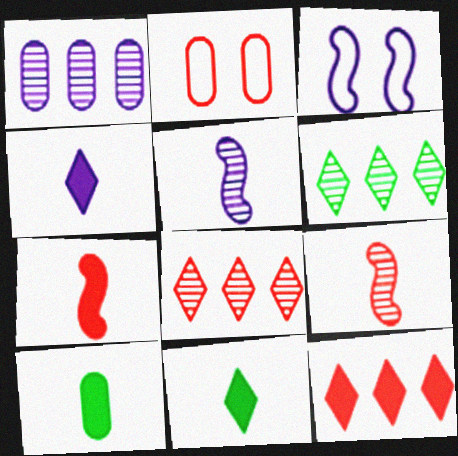[[1, 2, 10], 
[1, 3, 4], 
[2, 7, 8], 
[2, 9, 12], 
[3, 8, 10], 
[4, 7, 10]]